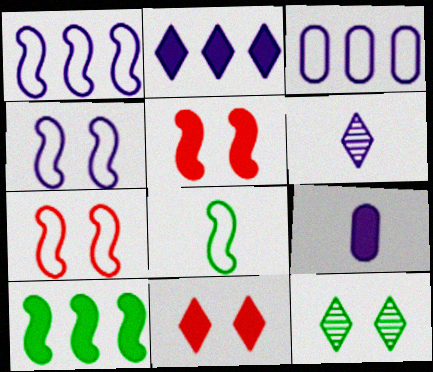[[1, 7, 8], 
[9, 10, 11]]